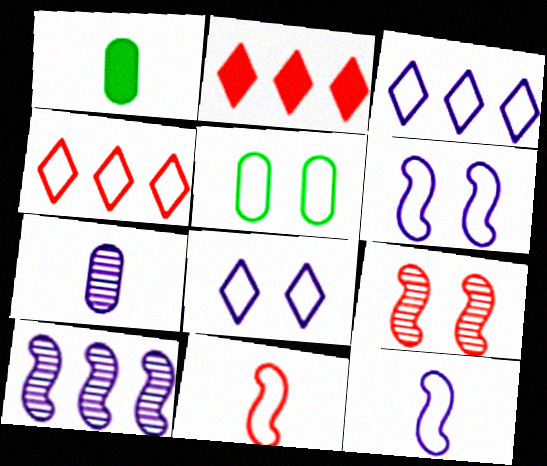[[1, 3, 9], 
[3, 5, 11], 
[4, 5, 12]]